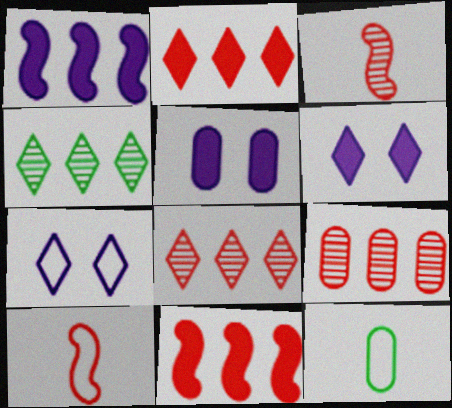[[4, 5, 10], 
[5, 9, 12]]